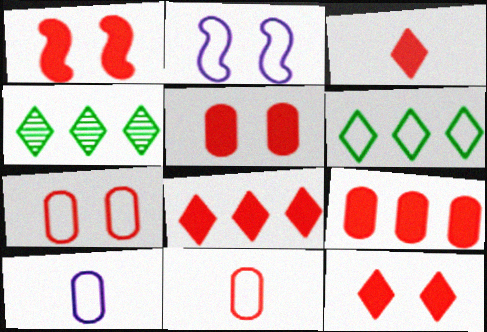[[1, 3, 9], 
[1, 4, 10], 
[1, 5, 12], 
[2, 6, 11], 
[3, 8, 12]]